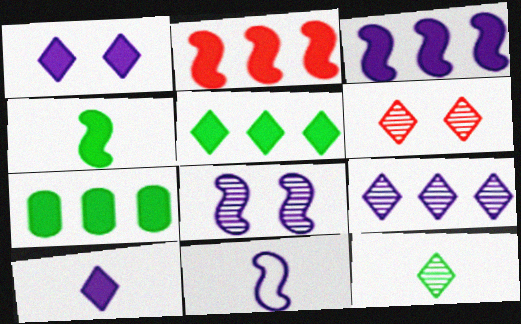[[3, 8, 11], 
[6, 7, 11], 
[6, 9, 12]]